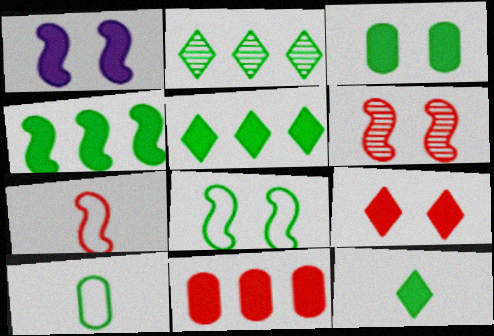[[1, 3, 9], 
[1, 6, 8], 
[1, 11, 12], 
[3, 4, 12]]